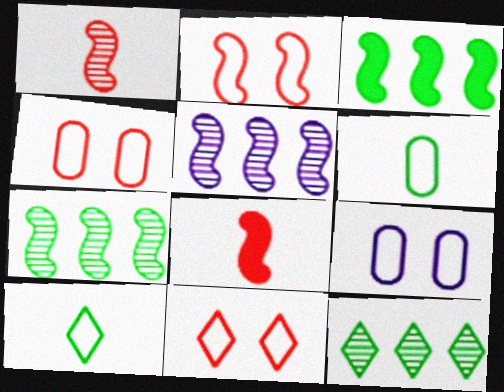[[2, 4, 11], 
[8, 9, 12]]